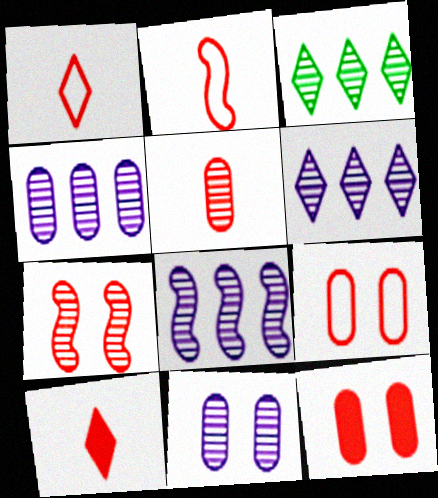[[2, 5, 10], 
[4, 6, 8]]